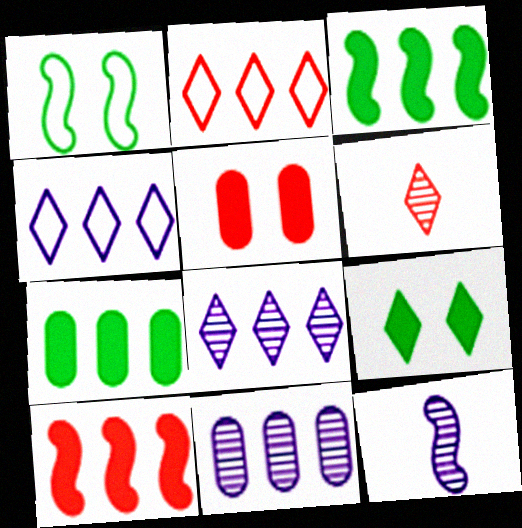[[1, 10, 12], 
[2, 3, 11], 
[4, 6, 9]]